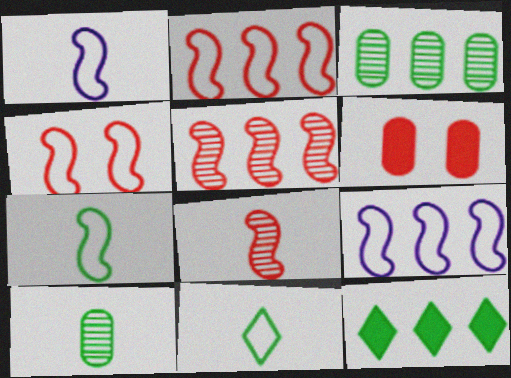[[4, 7, 9]]